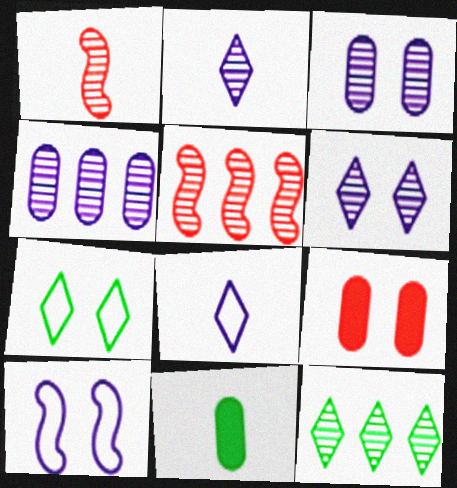[[1, 3, 12], 
[1, 8, 11], 
[4, 5, 12]]